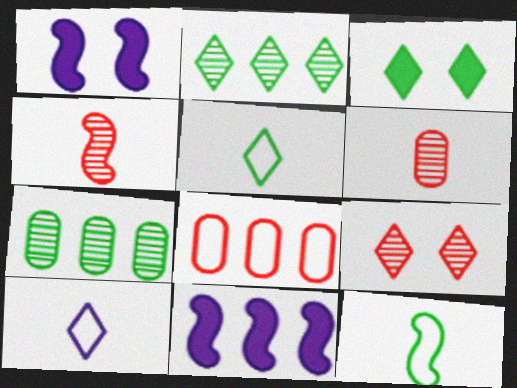[[2, 3, 5], 
[2, 8, 11], 
[3, 7, 12]]